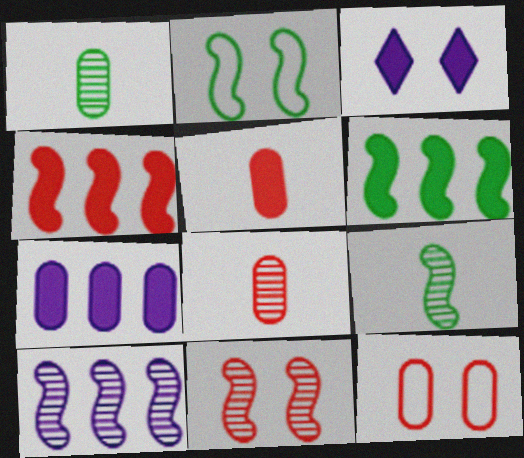[[1, 7, 12], 
[2, 6, 9], 
[3, 5, 6], 
[9, 10, 11]]